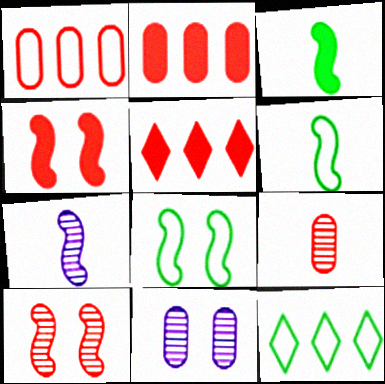[[5, 6, 11]]